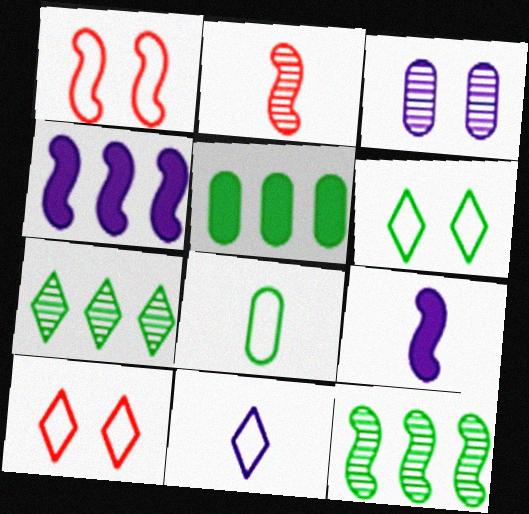[[1, 9, 12], 
[2, 3, 7], 
[3, 4, 11]]